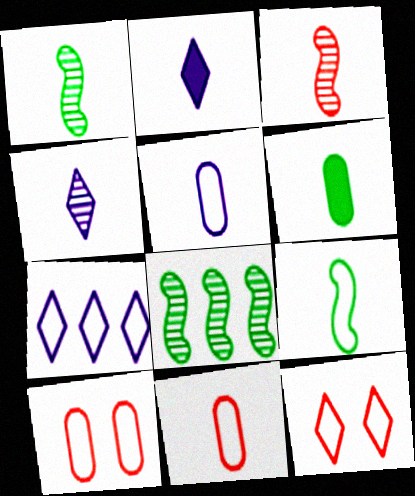[[1, 2, 11], 
[2, 8, 10], 
[7, 9, 10]]